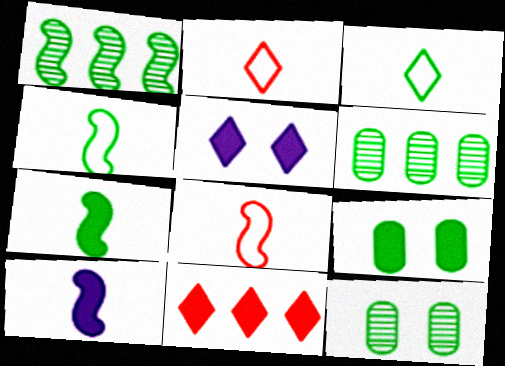[[1, 3, 9], 
[5, 6, 8], 
[9, 10, 11]]